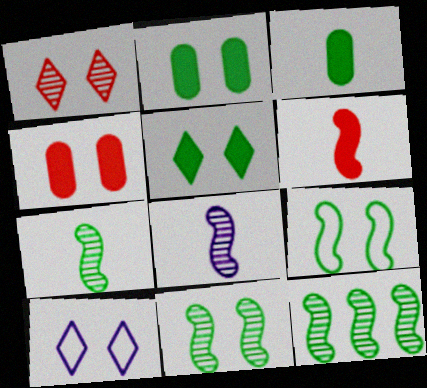[[1, 5, 10], 
[4, 10, 11], 
[7, 11, 12]]